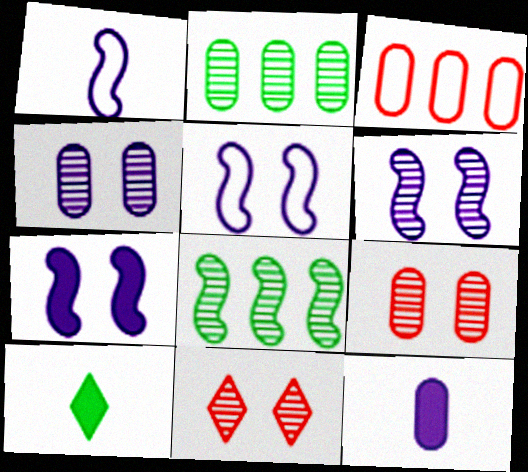[[3, 6, 10], 
[5, 6, 7]]